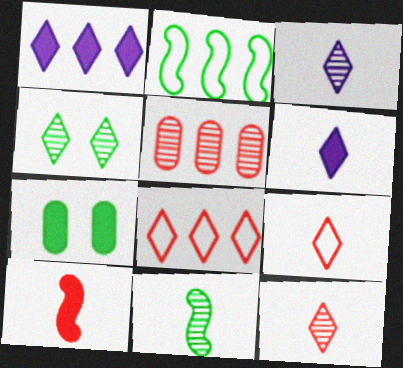[[1, 2, 5], 
[1, 4, 9], 
[1, 7, 10], 
[4, 6, 8]]